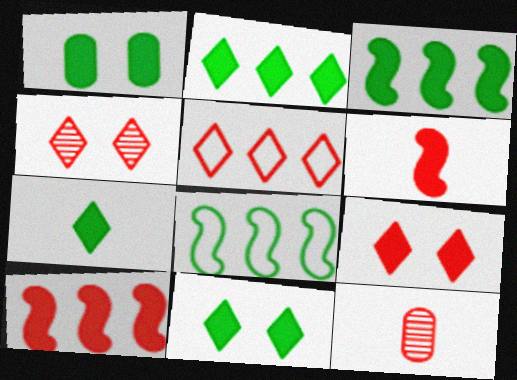[[1, 3, 7], 
[2, 7, 11]]